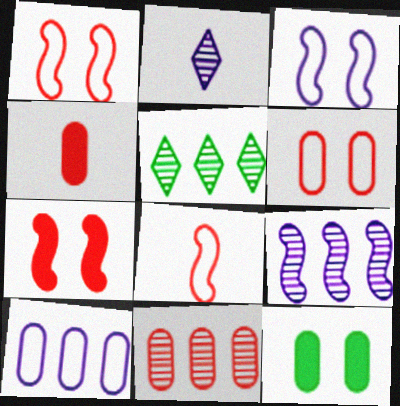[[3, 4, 5], 
[4, 6, 11], 
[5, 9, 11]]